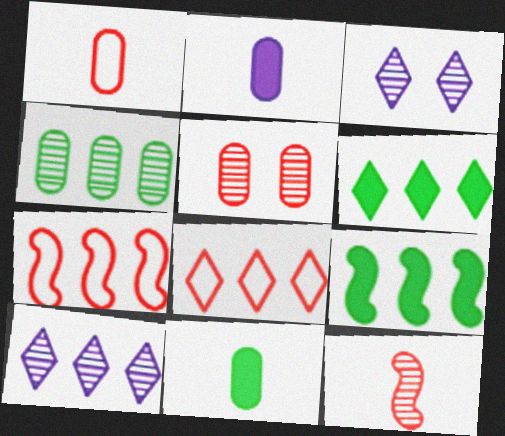[[1, 3, 9], 
[3, 4, 12], 
[3, 7, 11], 
[6, 8, 10]]